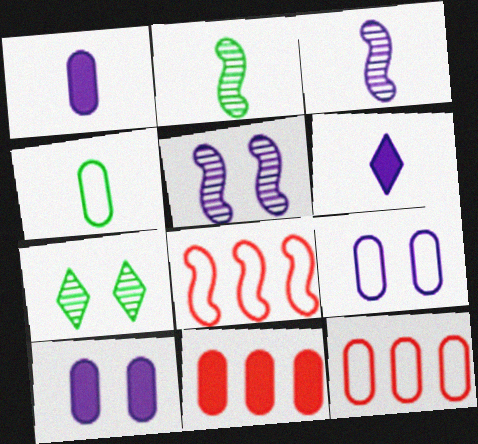[[1, 7, 8], 
[4, 9, 12]]